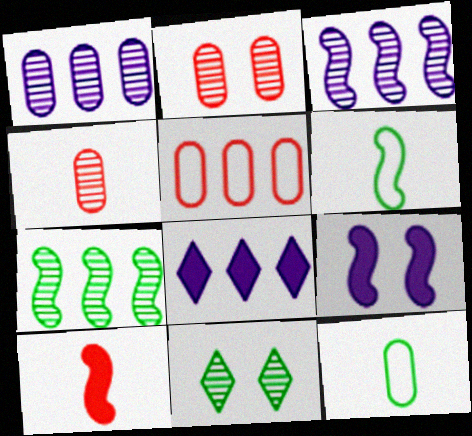[[2, 6, 8], 
[3, 4, 11], 
[5, 7, 8]]